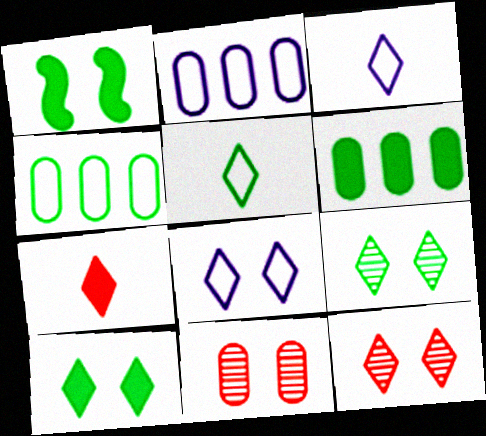[[1, 8, 11], 
[8, 10, 12]]